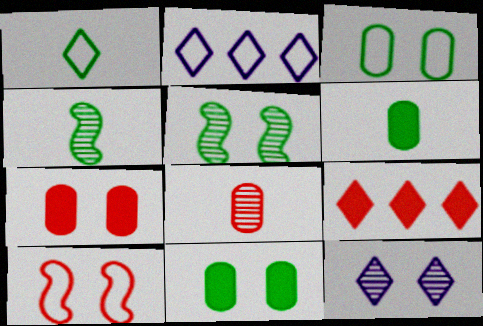[[1, 4, 6], 
[1, 9, 12], 
[2, 4, 7], 
[8, 9, 10], 
[10, 11, 12]]